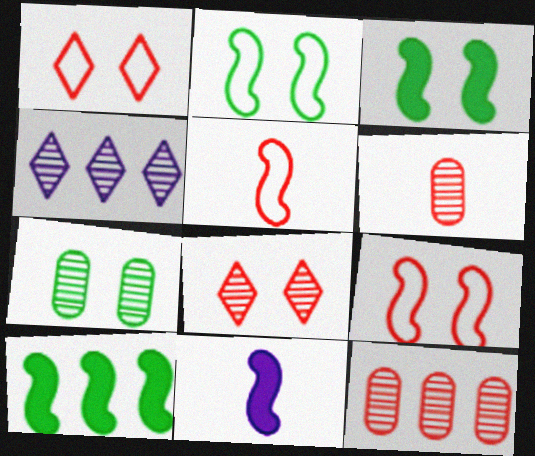[]